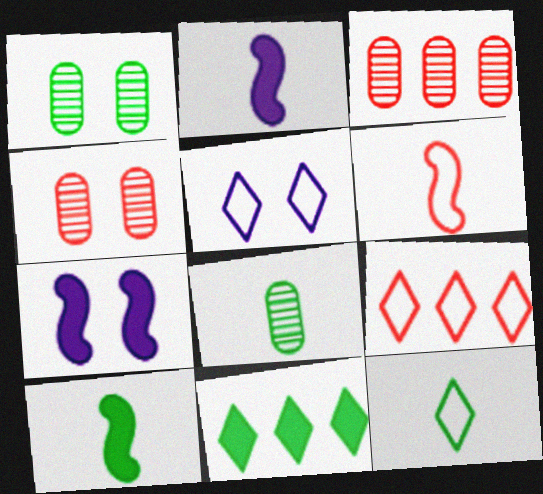[[1, 2, 9], 
[3, 5, 10], 
[3, 7, 12], 
[5, 9, 12], 
[7, 8, 9], 
[8, 10, 12]]